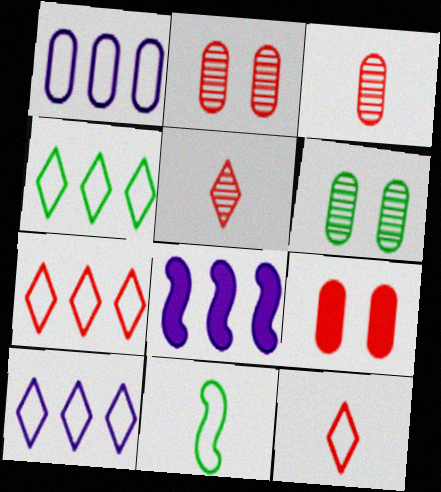[[4, 7, 10], 
[6, 8, 12]]